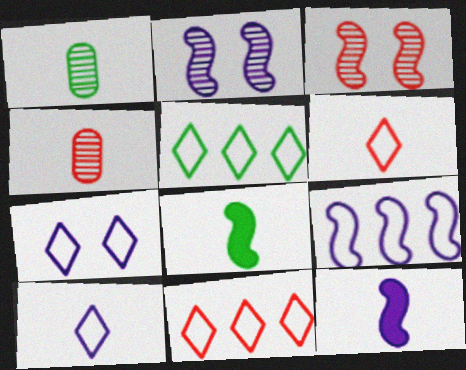[[1, 6, 12], 
[2, 9, 12], 
[3, 8, 9], 
[4, 8, 10], 
[5, 6, 7]]